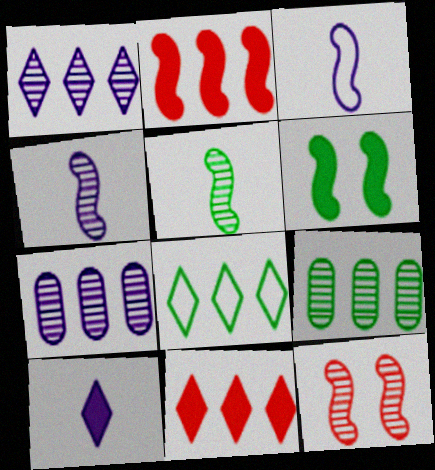[[1, 8, 11], 
[2, 7, 8]]